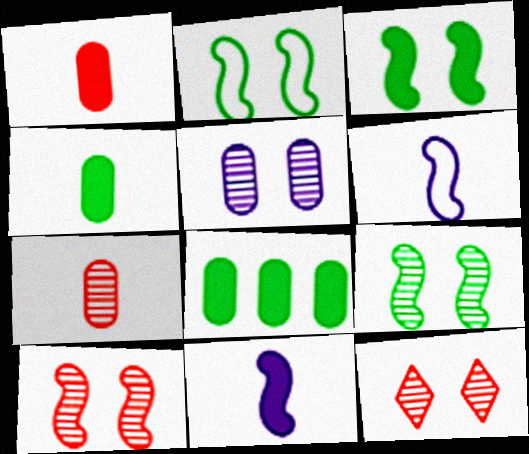[[2, 3, 9], 
[5, 9, 12], 
[6, 8, 12]]